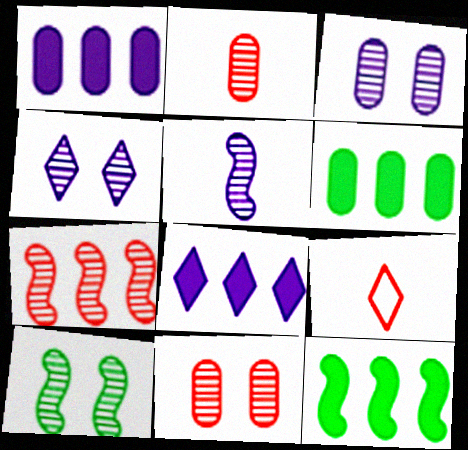[[1, 9, 10], 
[3, 9, 12], 
[4, 10, 11], 
[5, 7, 10]]